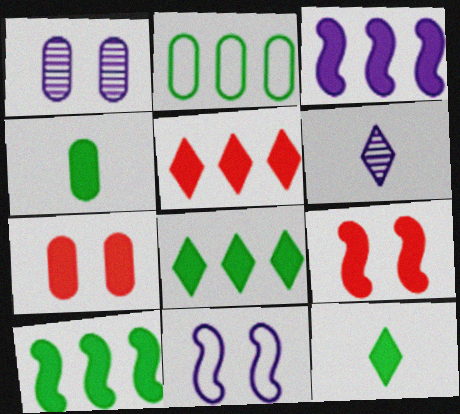[[2, 6, 9], 
[3, 7, 12]]